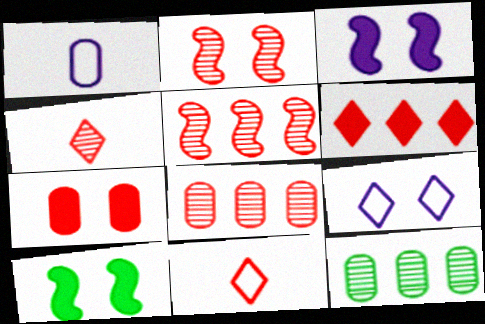[[1, 7, 12], 
[2, 4, 8], 
[3, 11, 12], 
[5, 7, 11]]